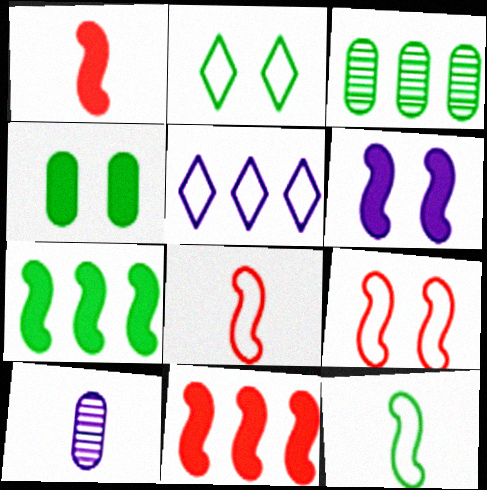[[1, 6, 7], 
[2, 10, 11], 
[3, 5, 11], 
[5, 6, 10]]